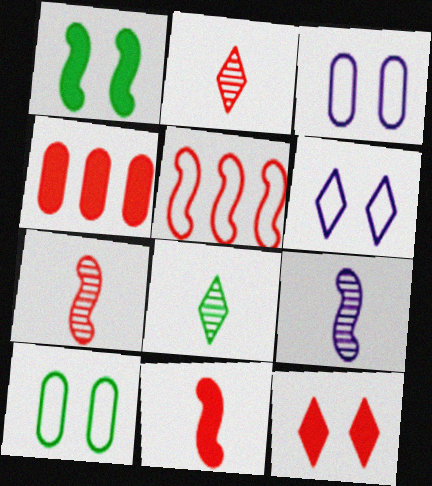[[1, 5, 9], 
[4, 11, 12]]